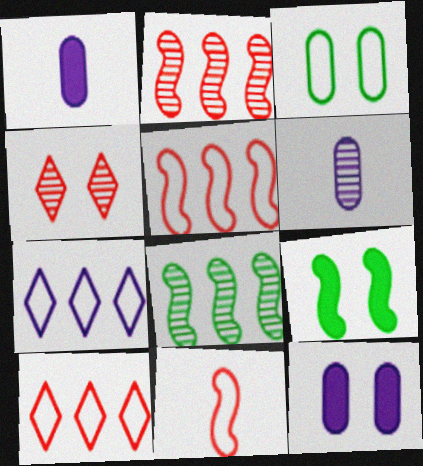[[3, 7, 11], 
[4, 6, 8], 
[6, 9, 10]]